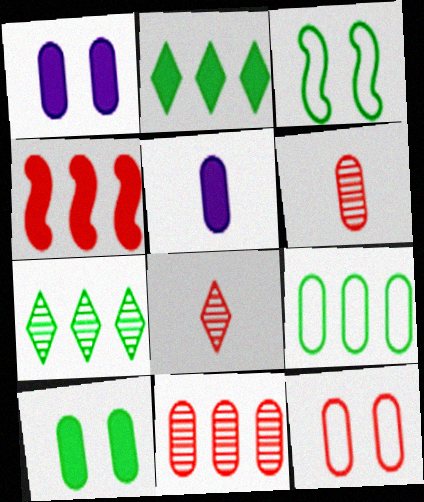[[1, 6, 9], 
[4, 8, 12]]